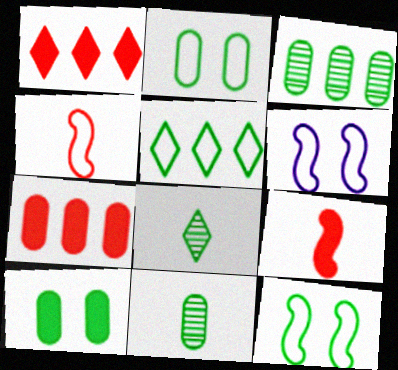[[1, 6, 11], 
[6, 7, 8]]